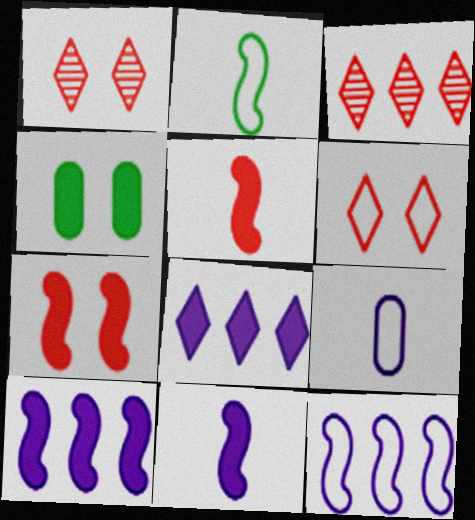[[4, 5, 8]]